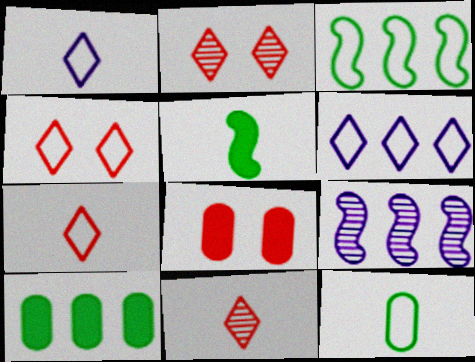[]